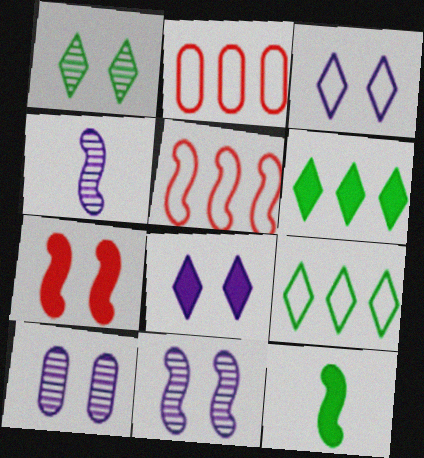[[5, 11, 12]]